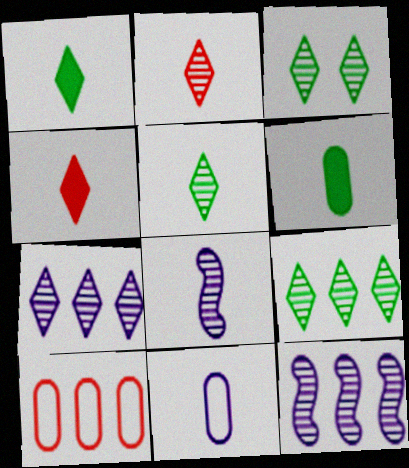[[2, 3, 7], 
[3, 5, 9]]